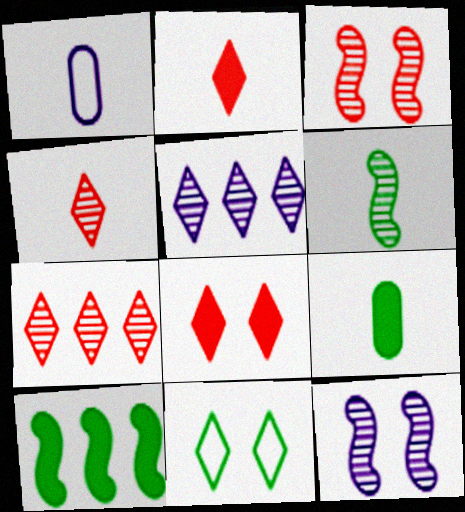[[1, 2, 6], 
[2, 5, 11]]